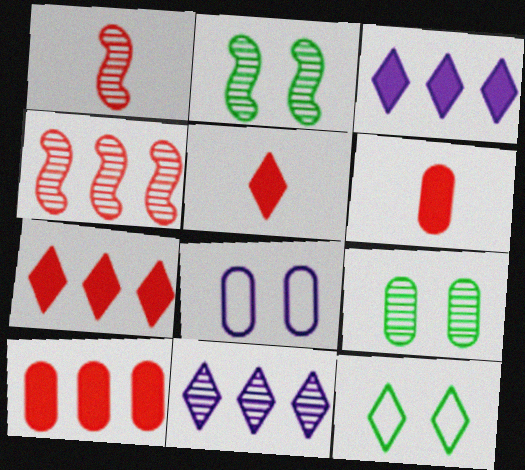[[1, 9, 11], 
[5, 11, 12]]